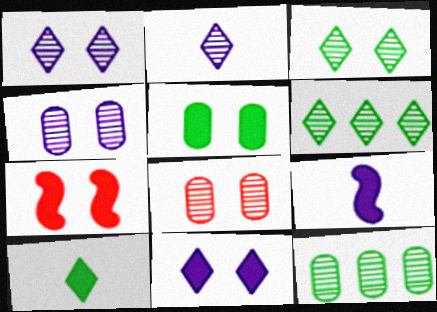[[5, 7, 11]]